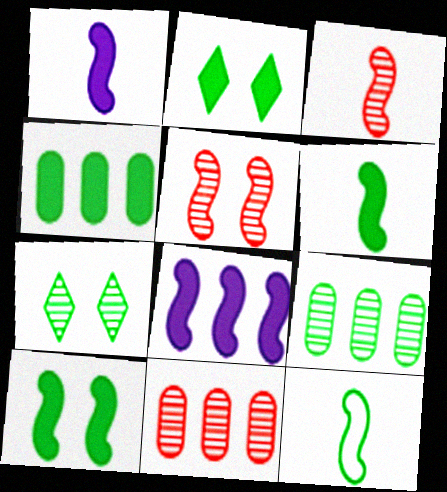[[1, 3, 12], 
[2, 4, 6], 
[2, 9, 12], 
[4, 7, 12], 
[5, 8, 12]]